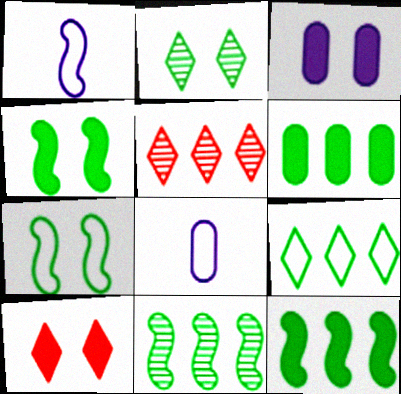[[3, 4, 10], 
[4, 5, 8], 
[6, 9, 11], 
[8, 10, 11]]